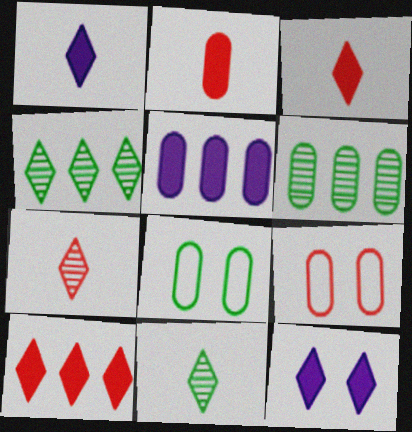[]